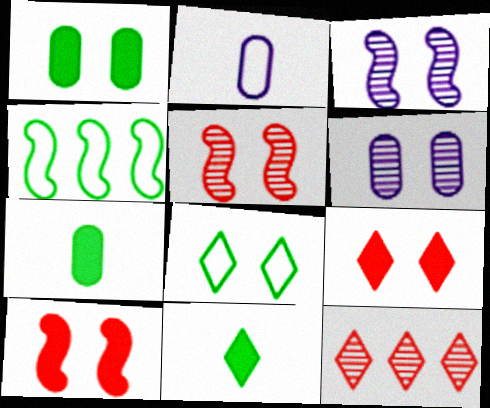[[6, 8, 10]]